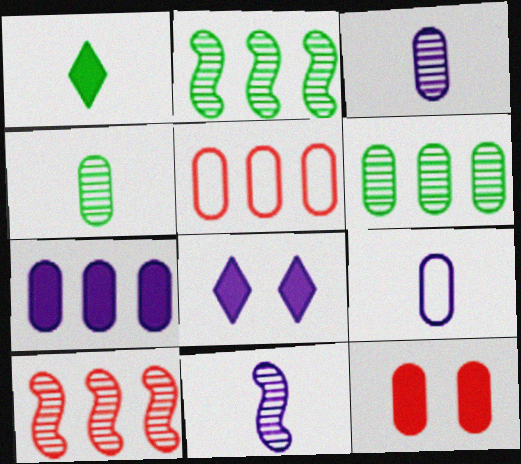[[5, 6, 7], 
[6, 9, 12]]